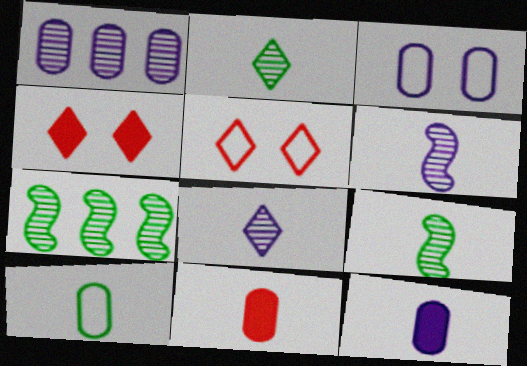[[1, 3, 12], 
[5, 7, 12]]